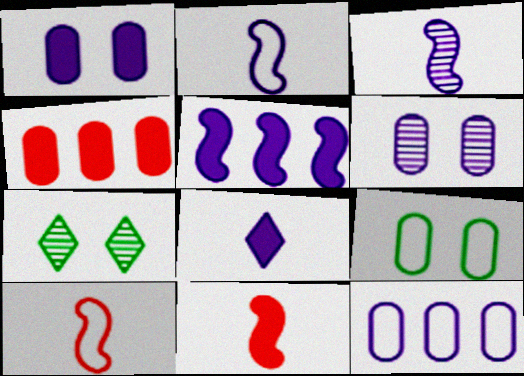[[1, 5, 8], 
[2, 4, 7], 
[7, 11, 12]]